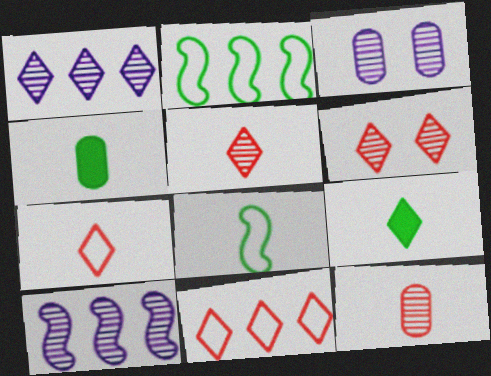[]